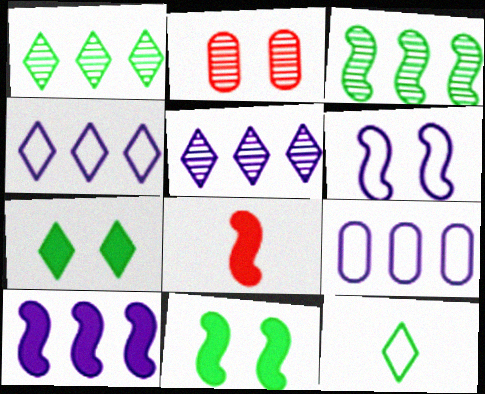[[1, 7, 12], 
[2, 6, 7], 
[2, 10, 12], 
[3, 6, 8], 
[5, 9, 10], 
[8, 10, 11]]